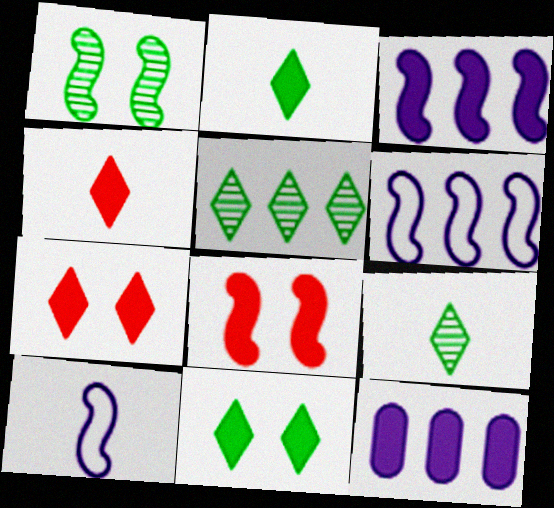[[2, 8, 12]]